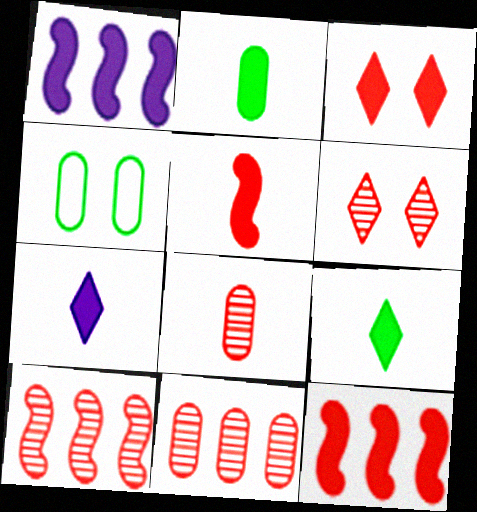[[1, 2, 3], 
[2, 5, 7], 
[4, 7, 10], 
[6, 8, 10]]